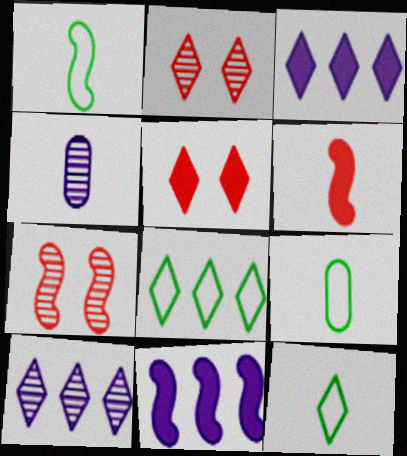[[1, 7, 11], 
[1, 9, 12], 
[2, 3, 12], 
[2, 9, 11], 
[3, 7, 9], 
[4, 6, 12], 
[5, 10, 12]]